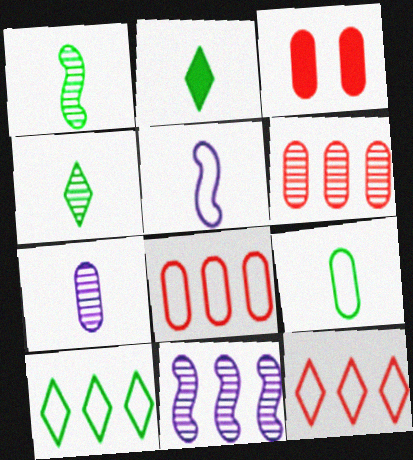[[1, 2, 9]]